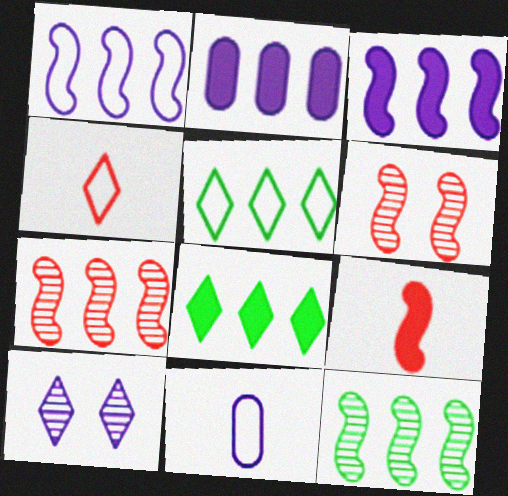[[2, 5, 7], 
[3, 10, 11], 
[4, 8, 10], 
[6, 8, 11]]